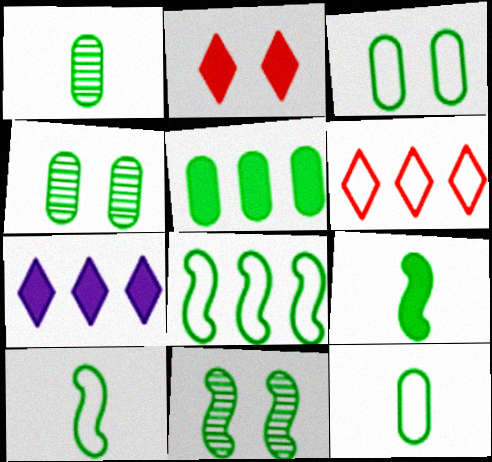[[1, 3, 5], 
[4, 5, 12], 
[8, 9, 11]]